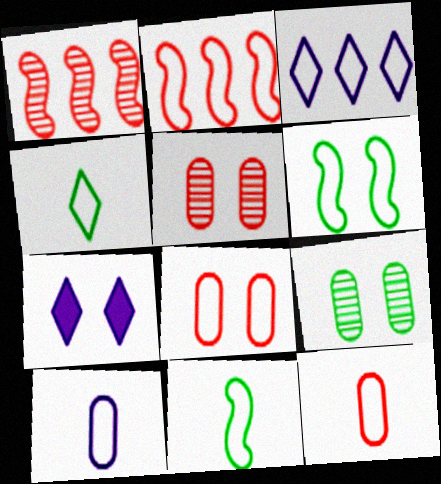[[3, 6, 12], 
[3, 8, 11], 
[5, 6, 7]]